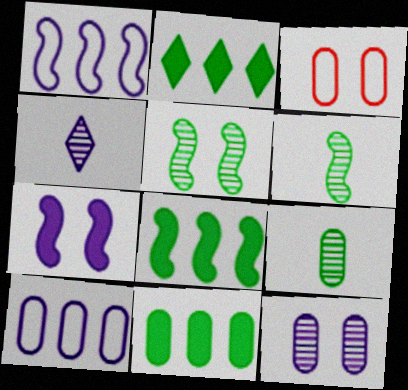[[2, 8, 11], 
[3, 4, 8], 
[4, 7, 10]]